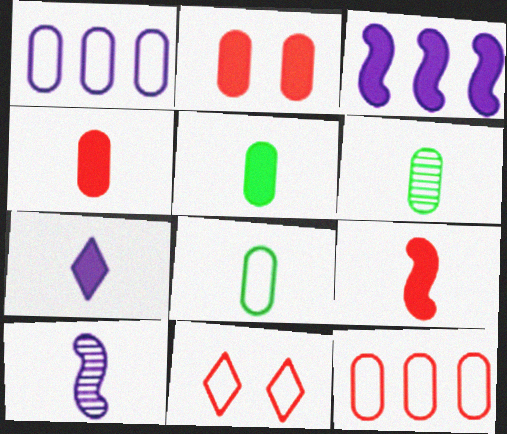[[1, 2, 6], 
[3, 6, 11], 
[5, 6, 8], 
[5, 7, 9]]